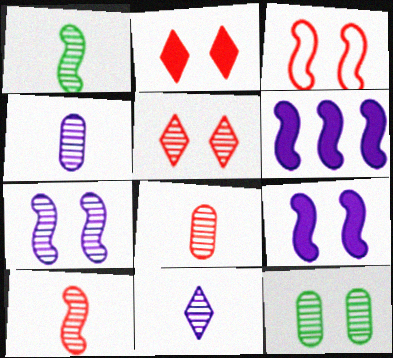[[1, 3, 6], 
[1, 8, 11], 
[5, 7, 12]]